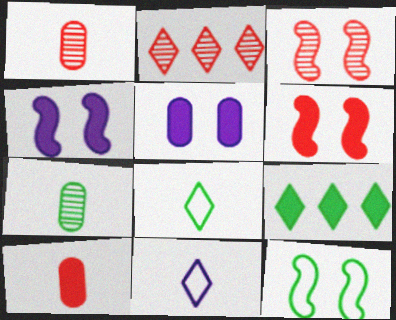[[1, 2, 3], 
[3, 4, 12], 
[4, 9, 10], 
[7, 9, 12]]